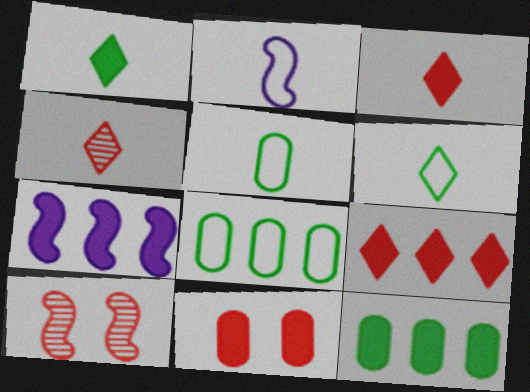[[1, 7, 11], 
[7, 9, 12]]